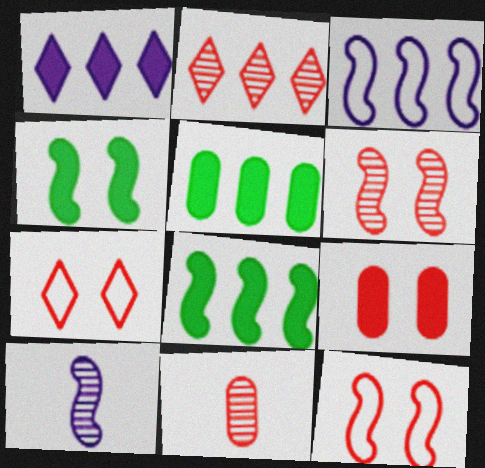[[2, 3, 5], 
[2, 6, 11], 
[5, 7, 10], 
[6, 7, 9], 
[8, 10, 12]]